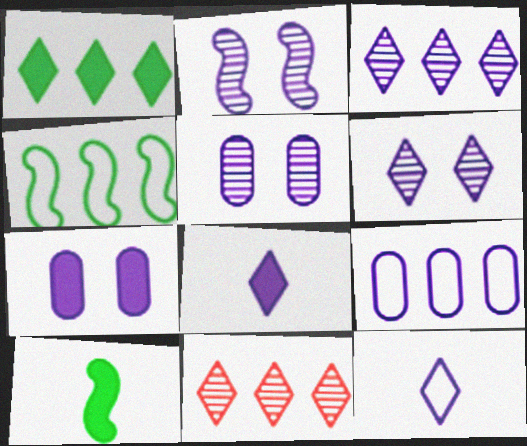[[2, 5, 6], 
[2, 8, 9]]